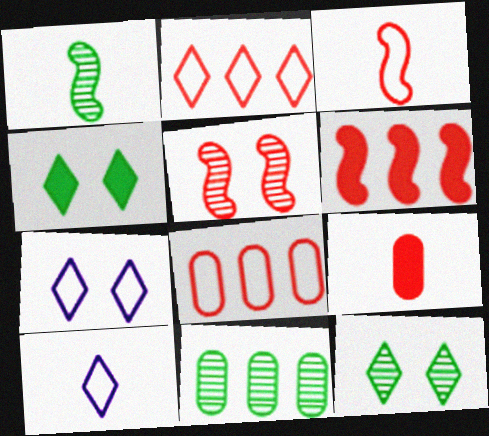[[1, 9, 10], 
[1, 11, 12], 
[2, 5, 9], 
[3, 5, 6]]